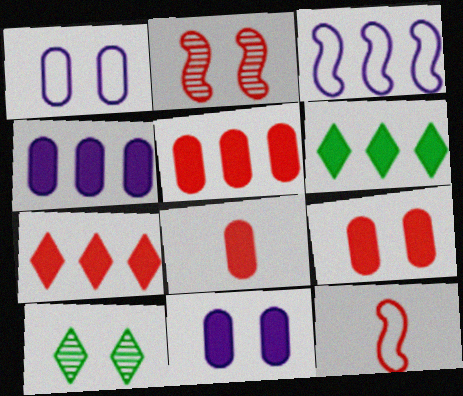[[3, 8, 10], 
[4, 10, 12], 
[5, 8, 9]]